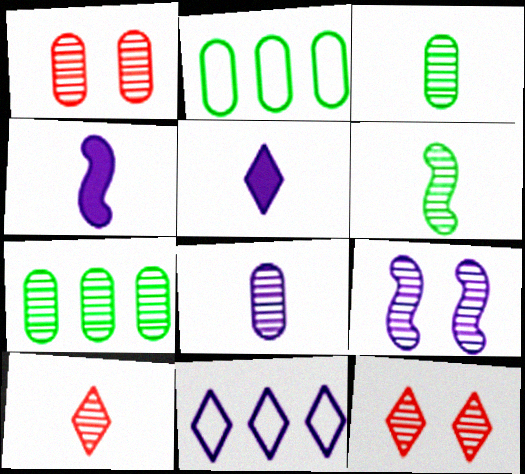[[1, 7, 8], 
[2, 4, 12], 
[6, 8, 10], 
[7, 9, 10]]